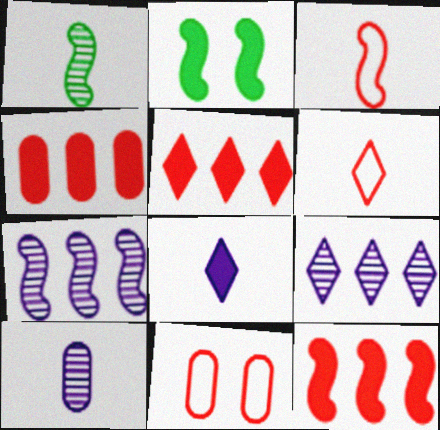[[2, 3, 7], 
[2, 4, 8], 
[4, 5, 12]]